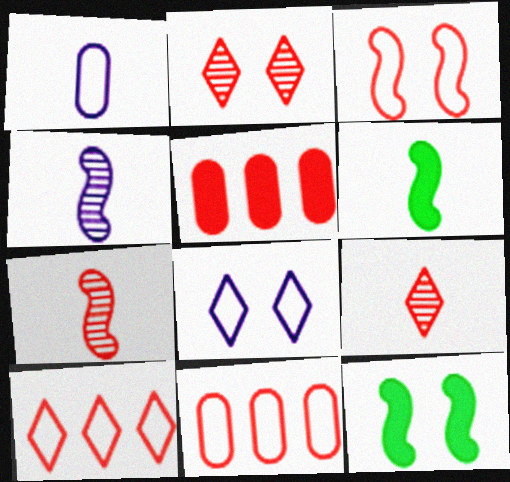[[1, 6, 9], 
[3, 5, 9]]